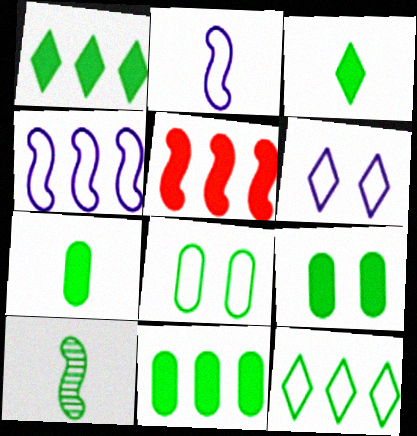[[1, 8, 10], 
[7, 9, 11], 
[9, 10, 12]]